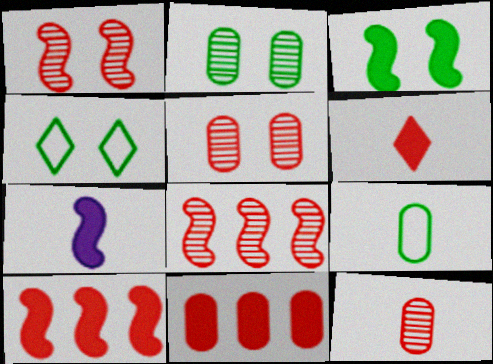[[2, 3, 4], 
[3, 7, 10]]